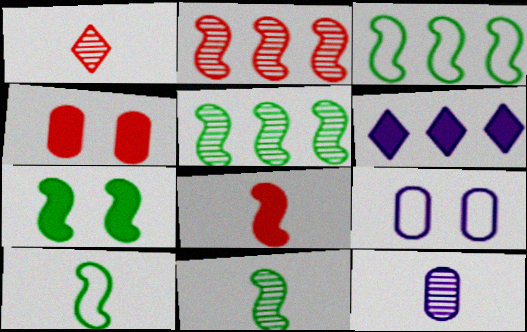[[1, 11, 12], 
[3, 7, 11], 
[5, 7, 10]]